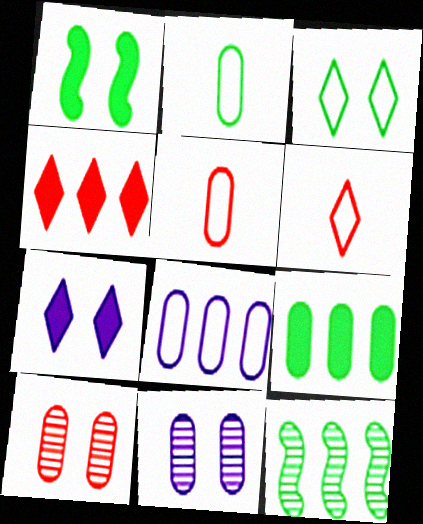[[4, 8, 12], 
[5, 7, 12], 
[5, 9, 11]]